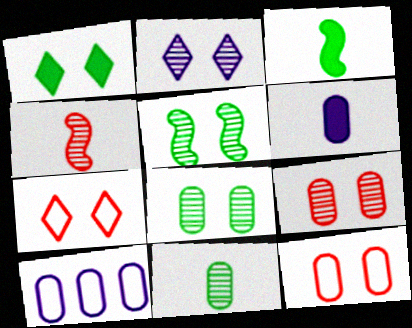[[1, 2, 7], 
[1, 4, 10], 
[2, 5, 9]]